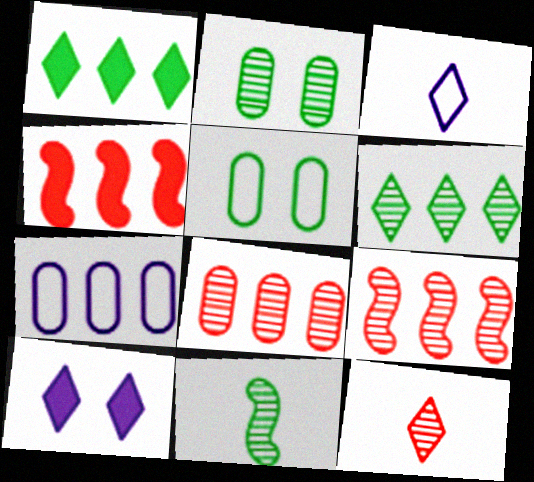[[1, 5, 11], 
[1, 7, 9], 
[2, 3, 4], 
[2, 6, 11], 
[4, 6, 7]]